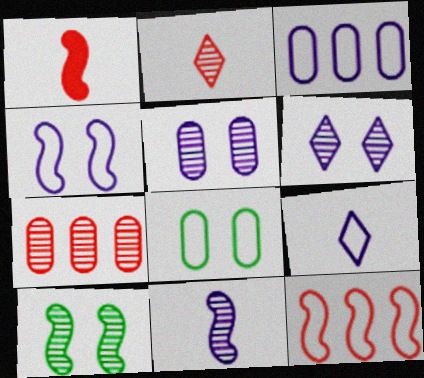[[3, 4, 9], 
[8, 9, 12]]